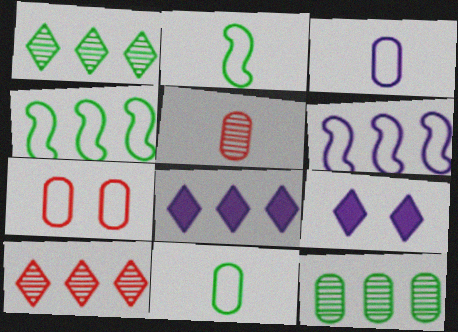[[4, 5, 9]]